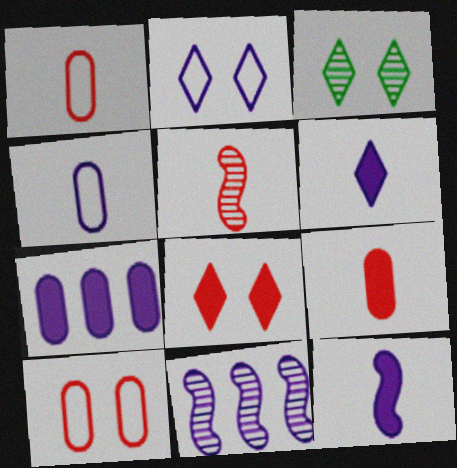[[2, 3, 8]]